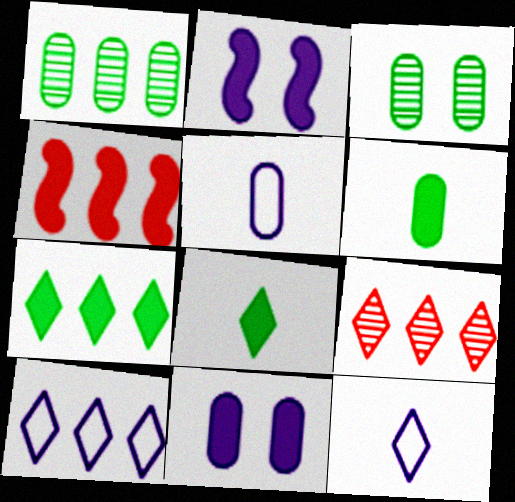[[1, 4, 10], 
[3, 4, 12], 
[4, 8, 11], 
[7, 9, 10]]